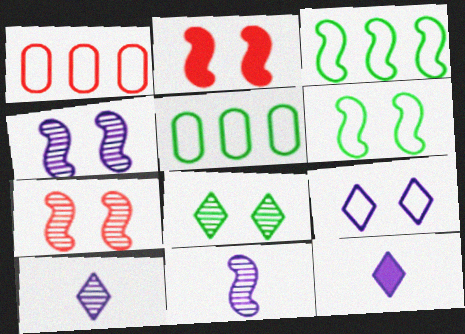[[2, 3, 11], 
[2, 4, 6], 
[2, 5, 10], 
[5, 7, 12]]